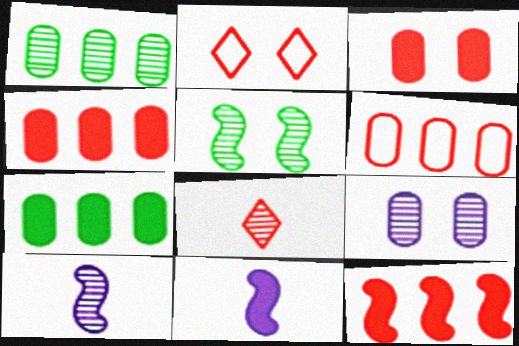[[1, 2, 11], 
[2, 7, 10]]